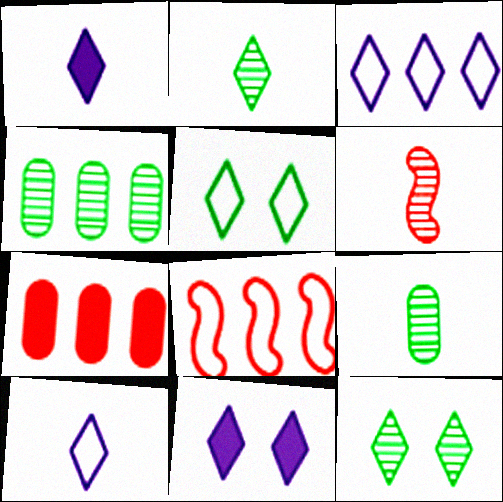[[8, 9, 11]]